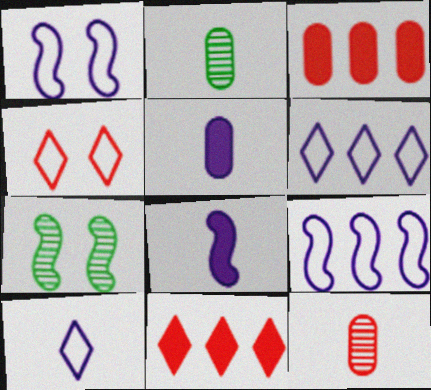[[1, 2, 11], 
[3, 7, 10]]